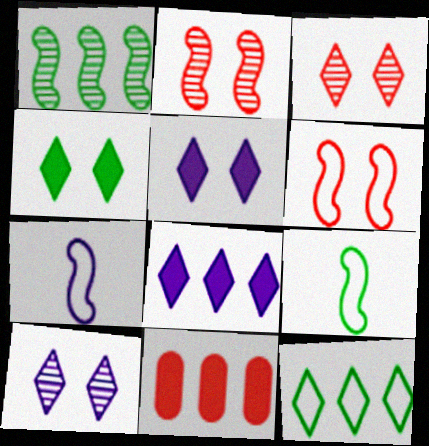[[9, 10, 11]]